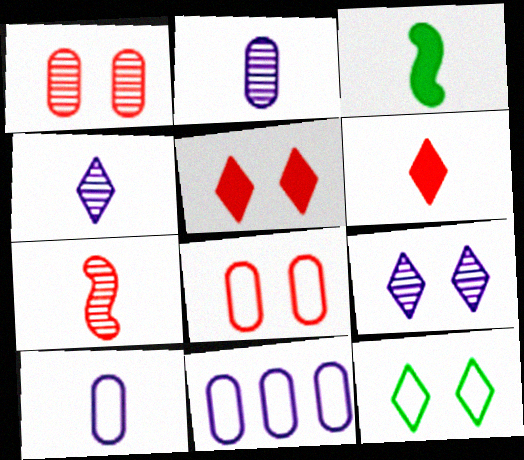[[5, 9, 12]]